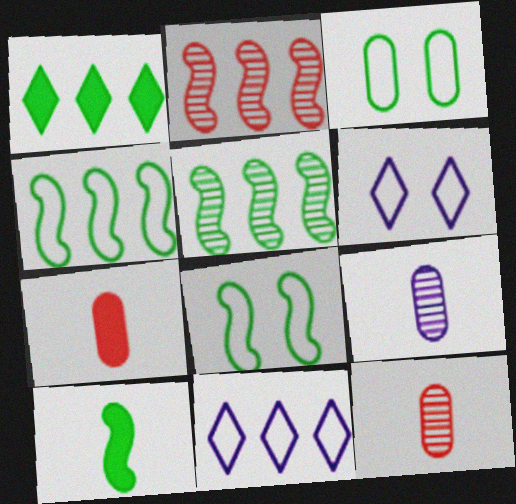[[5, 6, 7], 
[5, 8, 10]]